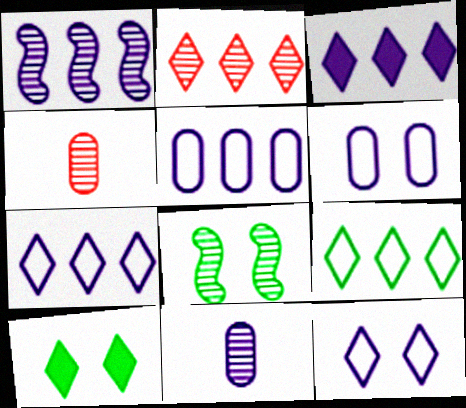[[1, 3, 5], 
[2, 3, 9], 
[2, 8, 11]]